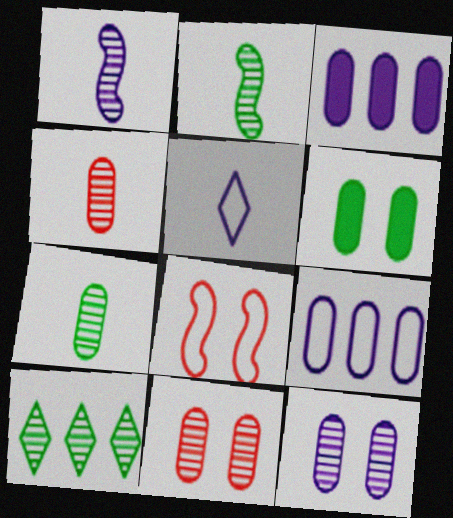[[1, 10, 11], 
[4, 6, 9]]